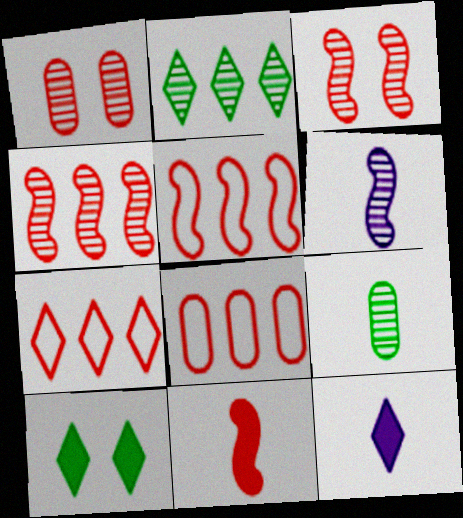[[1, 2, 6], 
[1, 7, 11], 
[3, 5, 11], 
[5, 7, 8], 
[6, 8, 10]]